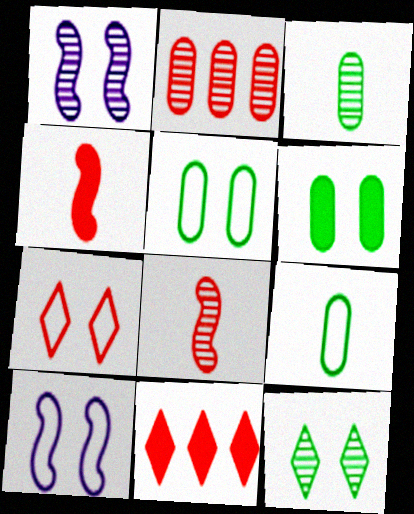[[1, 6, 7], 
[1, 9, 11], 
[2, 4, 7], 
[3, 10, 11], 
[5, 7, 10]]